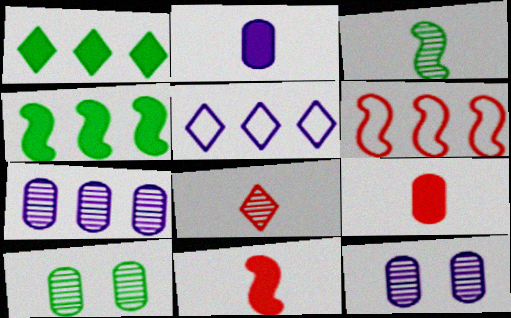[[1, 6, 7], 
[5, 10, 11]]